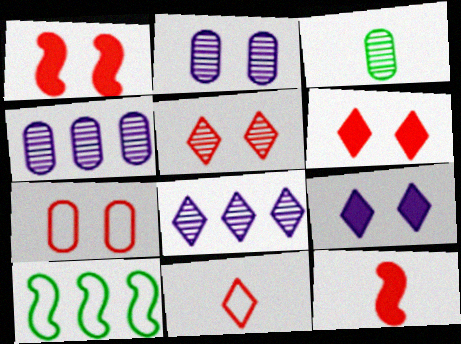[[1, 5, 7]]